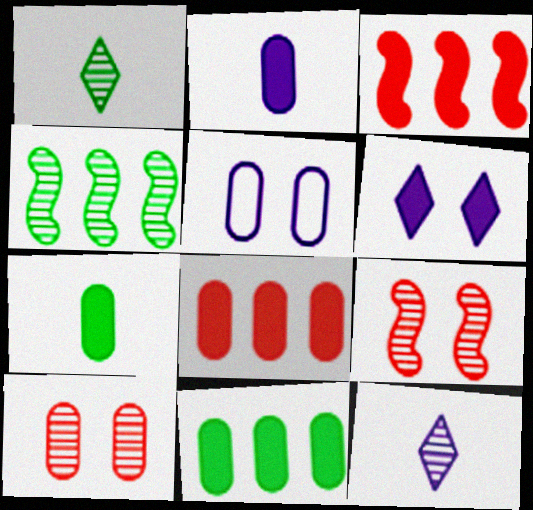[[1, 3, 5], 
[3, 6, 7], 
[4, 10, 12]]